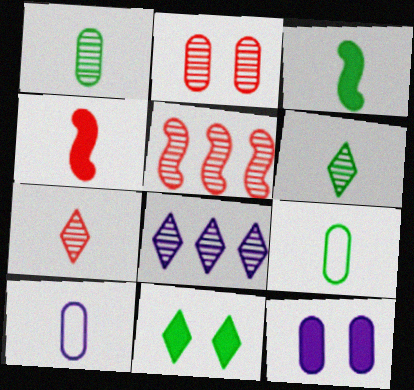[[2, 5, 7], 
[3, 6, 9], 
[3, 7, 10], 
[4, 6, 10], 
[5, 10, 11]]